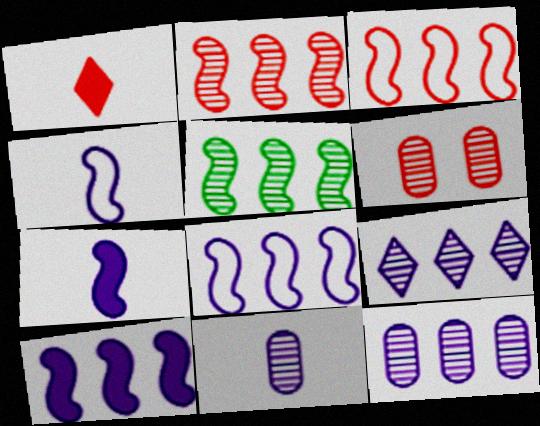[[1, 3, 6], 
[3, 5, 10]]